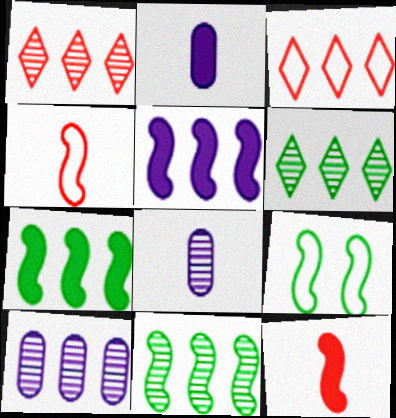[[1, 2, 9], 
[1, 10, 11], 
[3, 7, 10]]